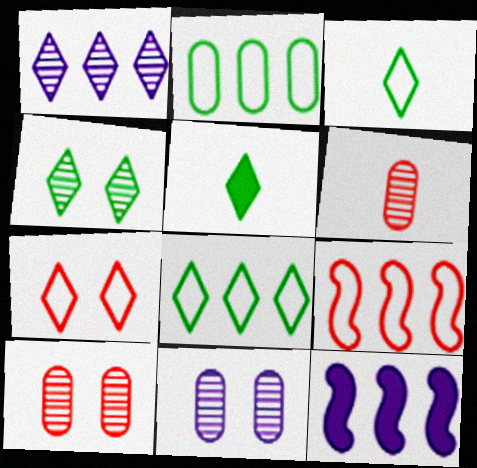[[1, 5, 7], 
[3, 10, 12], 
[4, 5, 8], 
[5, 9, 11]]